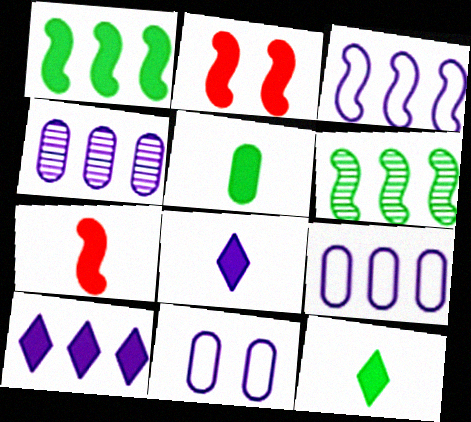[[2, 5, 10], 
[3, 4, 10], 
[5, 7, 8]]